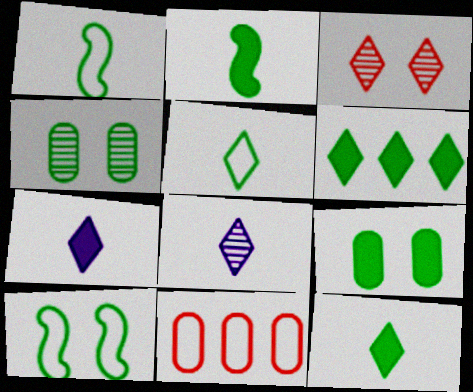[[1, 4, 6], 
[2, 6, 9]]